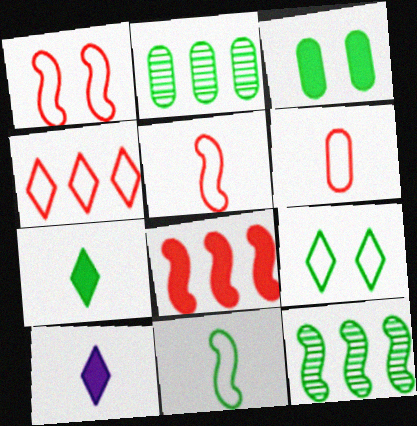[[1, 2, 10], 
[1, 4, 6], 
[3, 8, 10]]